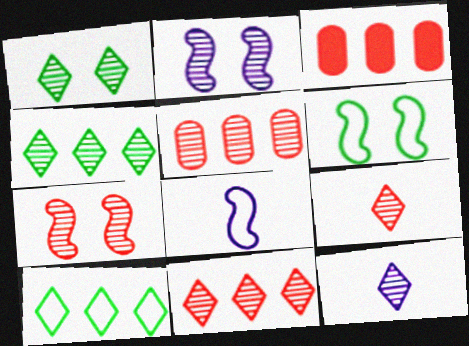[[1, 3, 8], 
[1, 11, 12], 
[3, 6, 12], 
[5, 7, 9]]